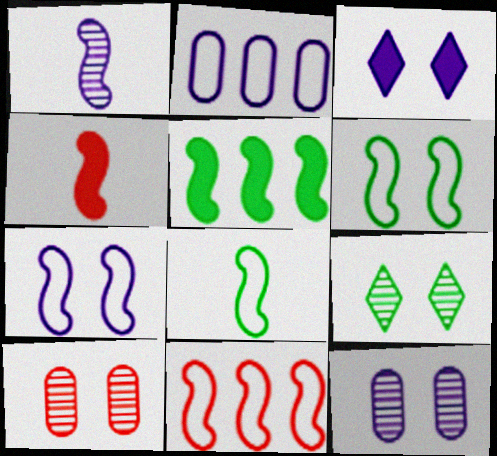[[1, 2, 3], 
[1, 4, 8], 
[2, 4, 9], 
[3, 6, 10], 
[3, 7, 12], 
[7, 8, 11]]